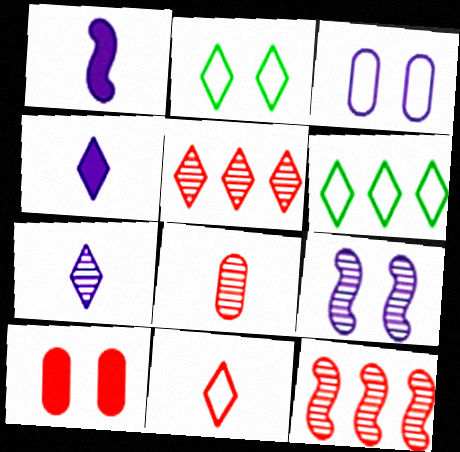[[2, 4, 5], 
[2, 9, 10], 
[10, 11, 12]]